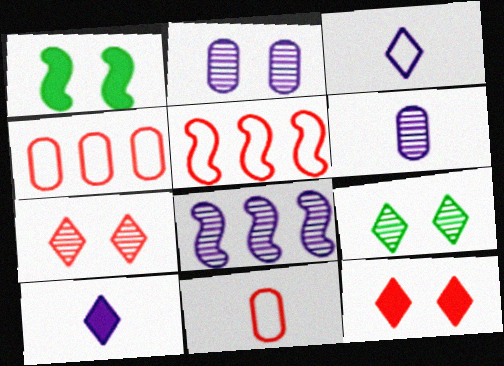[]